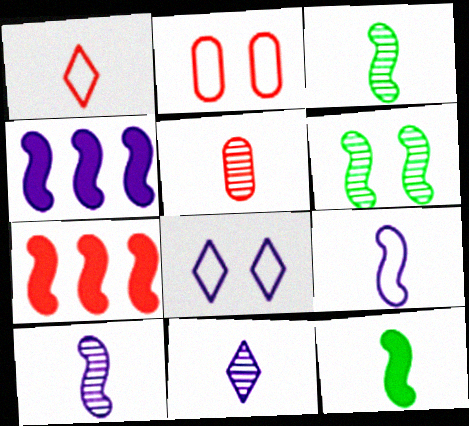[[3, 5, 11], 
[6, 7, 9]]